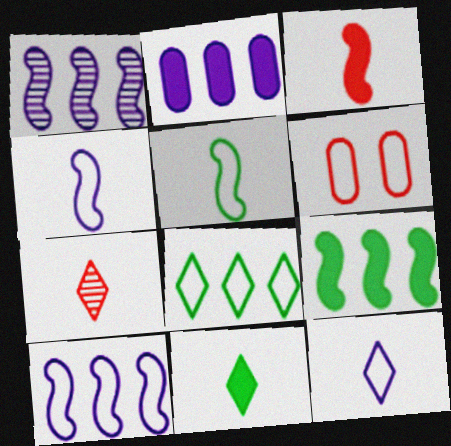[[1, 6, 11], 
[4, 6, 8], 
[7, 11, 12]]